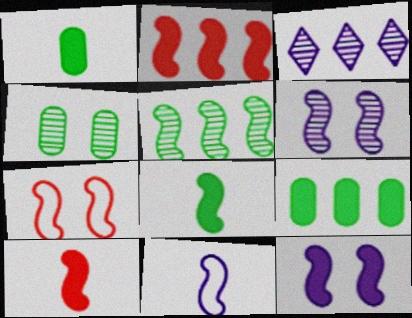[[1, 3, 7], 
[2, 8, 12]]